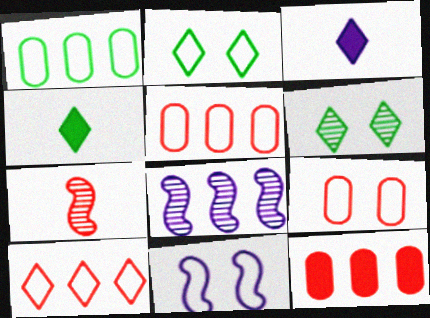[[2, 9, 11], 
[3, 6, 10], 
[4, 8, 9]]